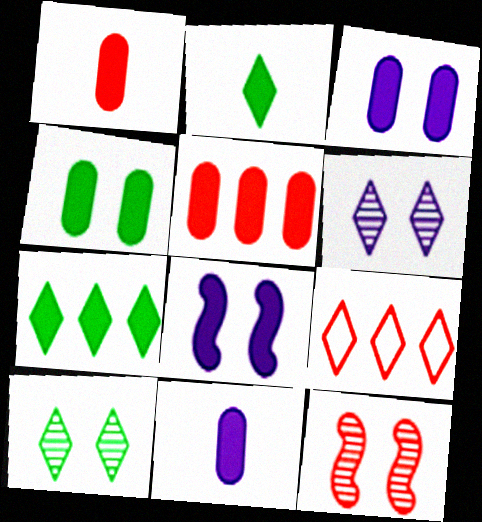[[1, 7, 8], 
[1, 9, 12], 
[2, 5, 8], 
[2, 6, 9], 
[4, 5, 11]]